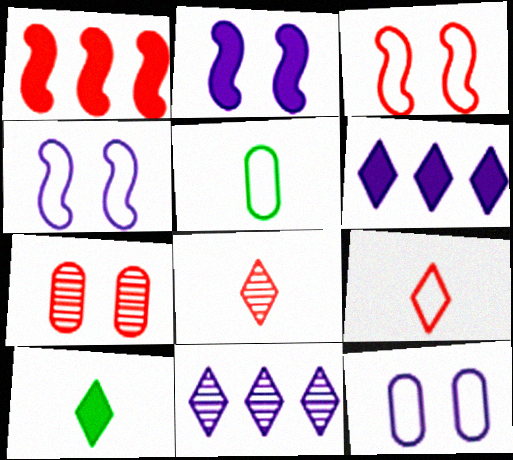[[1, 7, 9]]